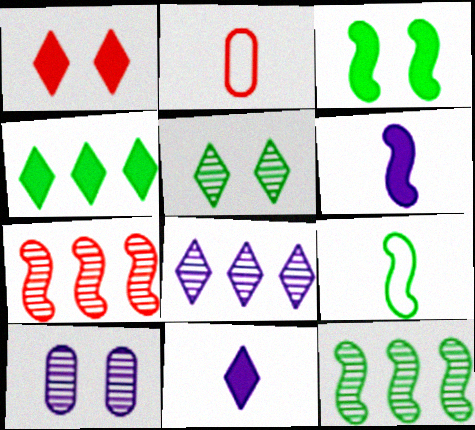[[1, 2, 7], 
[1, 4, 11], 
[2, 3, 8], 
[3, 9, 12]]